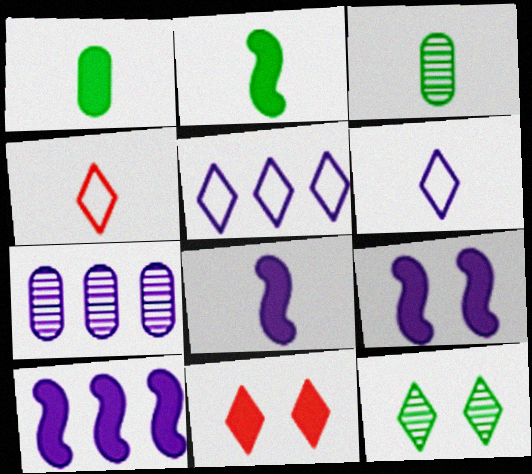[[1, 10, 11], 
[3, 4, 8], 
[5, 7, 10], 
[6, 7, 9], 
[8, 9, 10]]